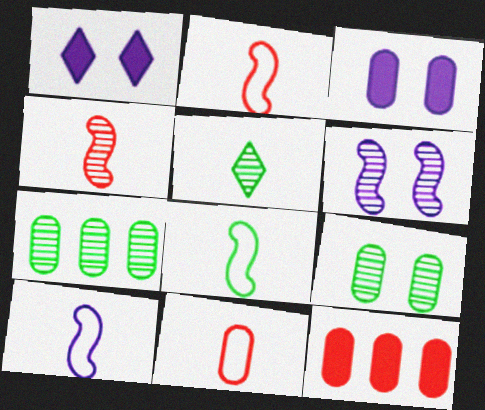[[1, 2, 7], 
[2, 8, 10], 
[3, 7, 11]]